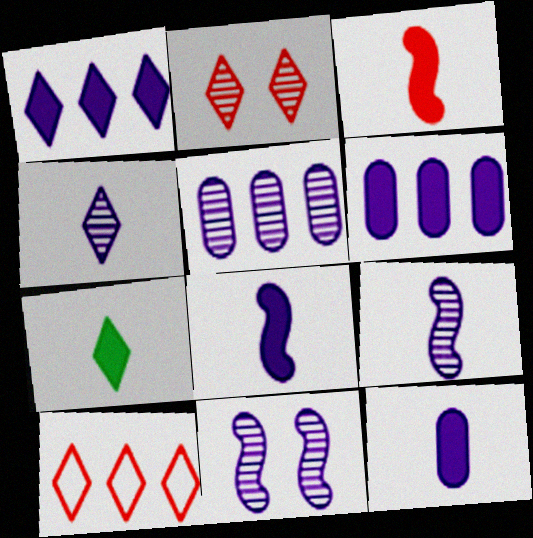[[3, 7, 12], 
[4, 5, 11]]